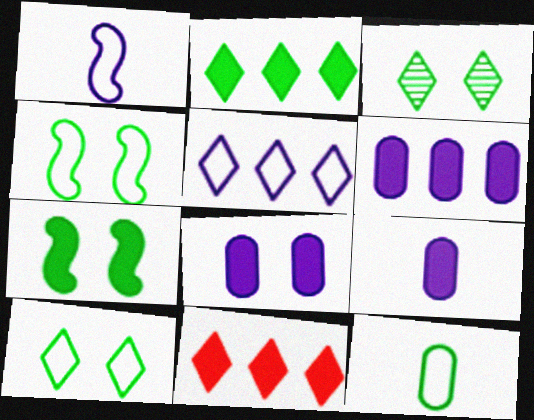[[6, 8, 9], 
[7, 9, 11]]